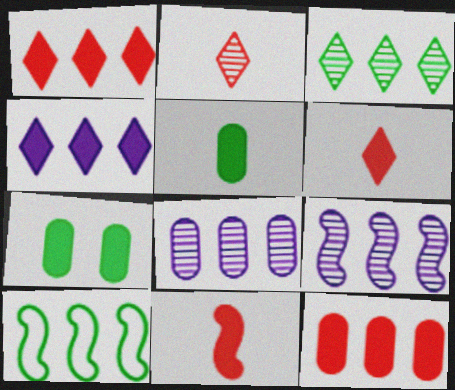[[1, 8, 10], 
[4, 7, 11]]